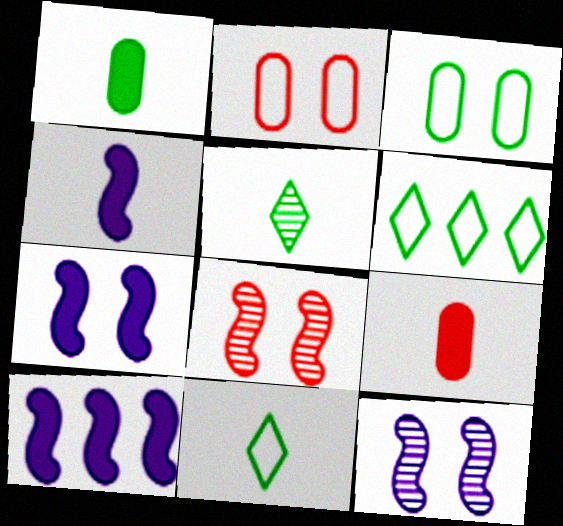[[2, 5, 10], 
[4, 7, 10], 
[6, 9, 12]]